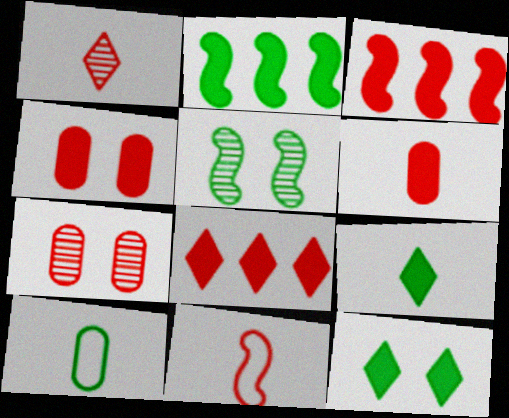[[1, 6, 11], 
[7, 8, 11]]